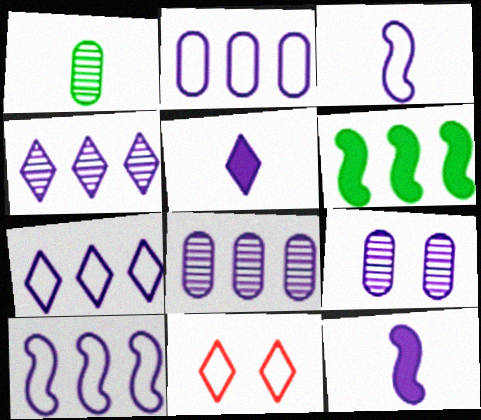[[2, 7, 10], 
[5, 9, 10], 
[7, 9, 12]]